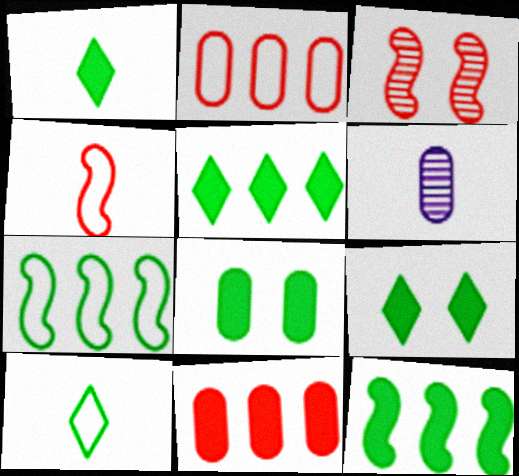[[1, 4, 6], 
[1, 5, 9], 
[1, 8, 12], 
[2, 6, 8]]